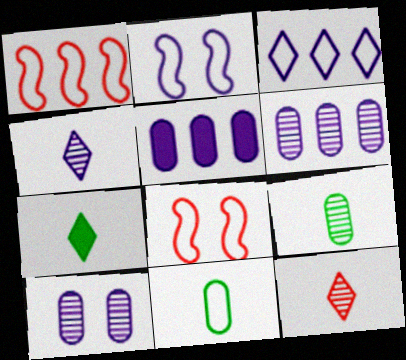[[1, 7, 10], 
[2, 4, 5], 
[3, 8, 11], 
[6, 7, 8]]